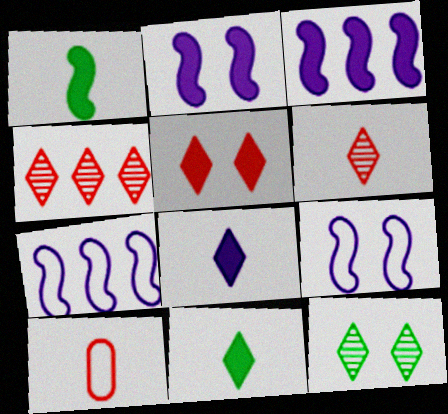[[3, 10, 12]]